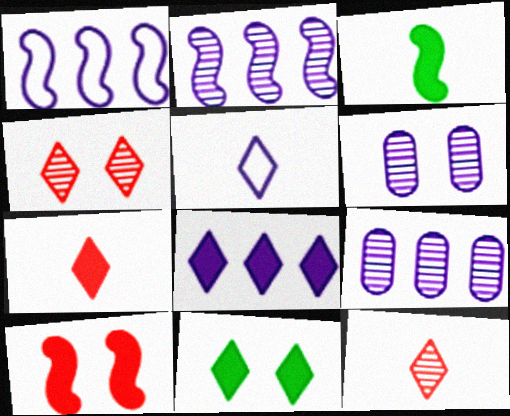[[1, 8, 9], 
[7, 8, 11]]